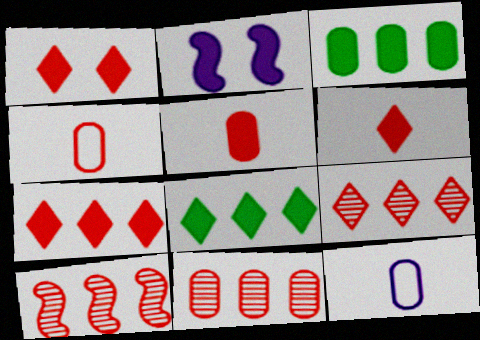[[1, 4, 10], 
[1, 6, 7], 
[2, 3, 6], 
[2, 5, 8], 
[9, 10, 11]]